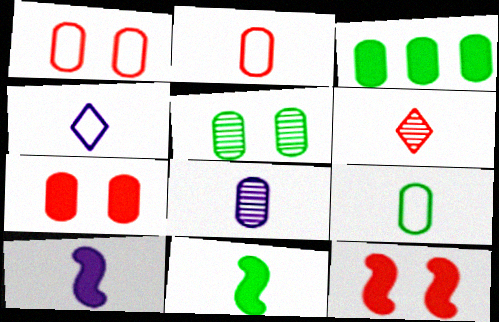[[1, 3, 8], 
[3, 5, 9], 
[4, 8, 10], 
[6, 9, 10]]